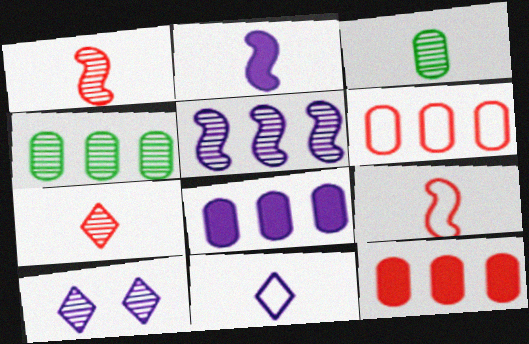[[1, 4, 10], 
[4, 6, 8]]